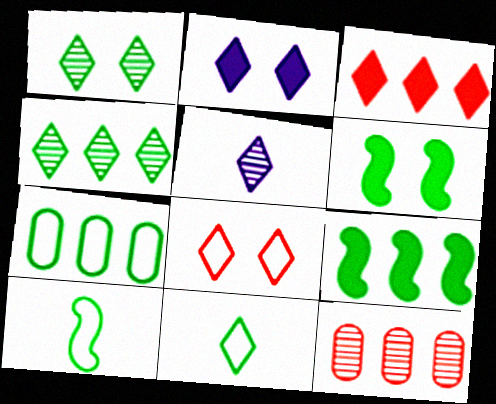[[1, 2, 8], 
[2, 10, 12], 
[4, 7, 9]]